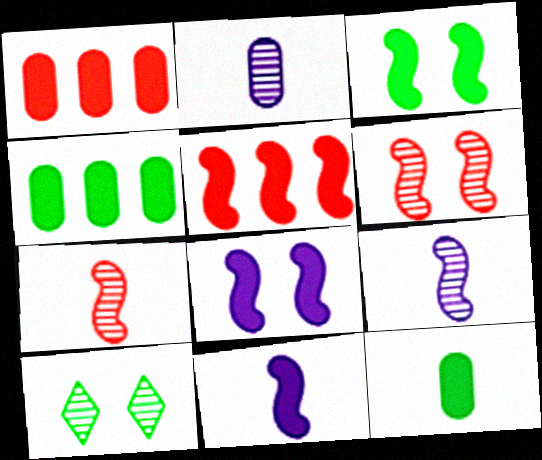[[3, 5, 11]]